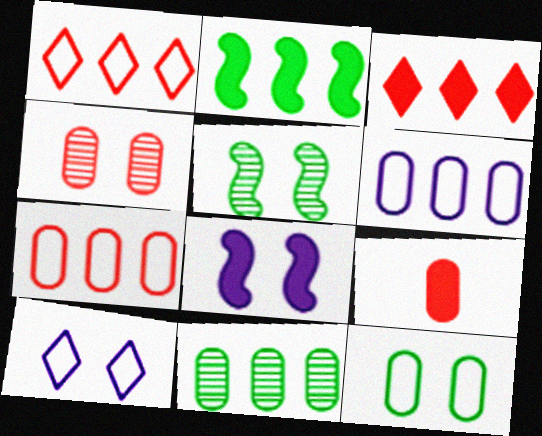[[4, 7, 9]]